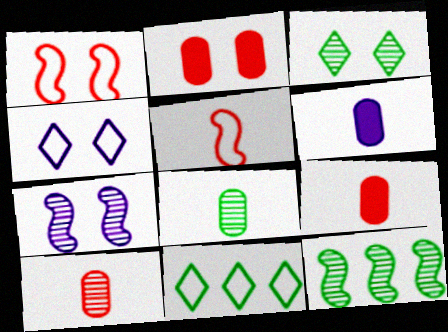[[3, 8, 12], 
[4, 9, 12], 
[7, 9, 11]]